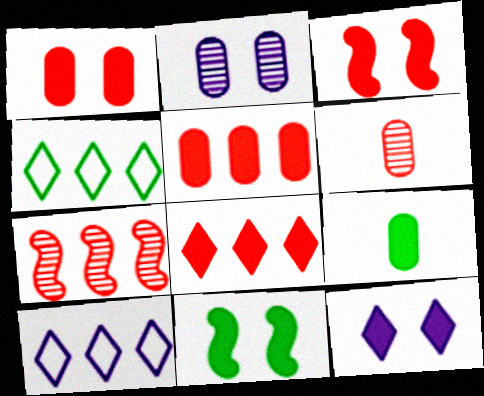[[1, 11, 12], 
[6, 10, 11]]